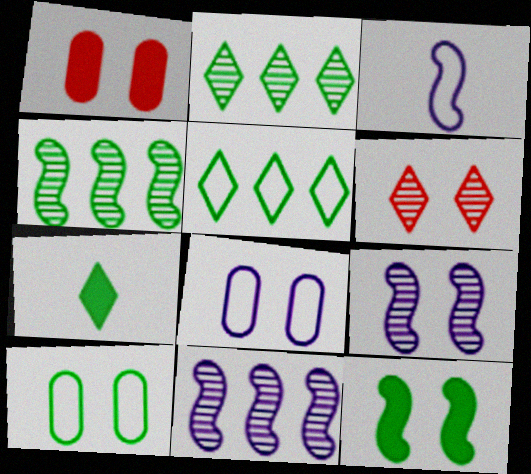[[1, 2, 3], 
[4, 7, 10], 
[6, 8, 12]]